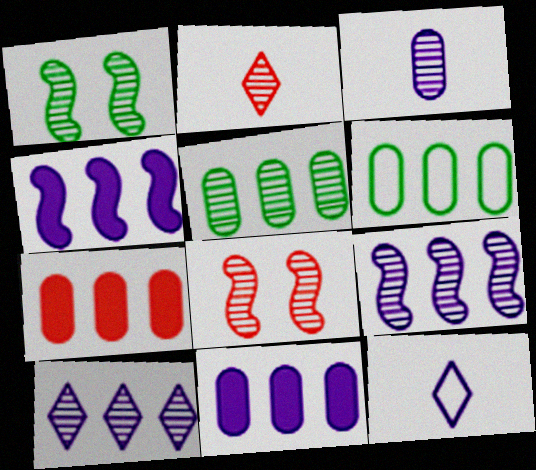[[1, 7, 12]]